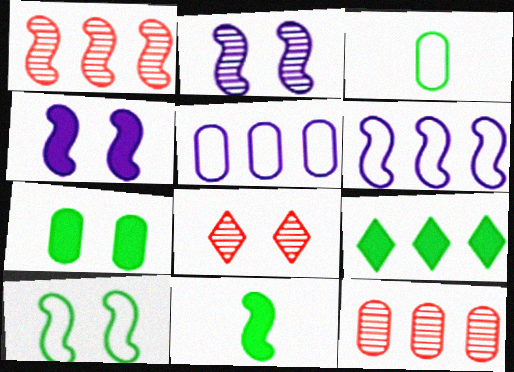[[1, 5, 9], 
[5, 8, 11], 
[6, 9, 12], 
[7, 9, 11]]